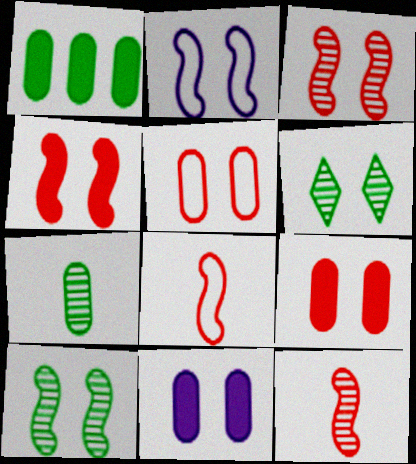[[2, 4, 10], 
[2, 6, 9]]